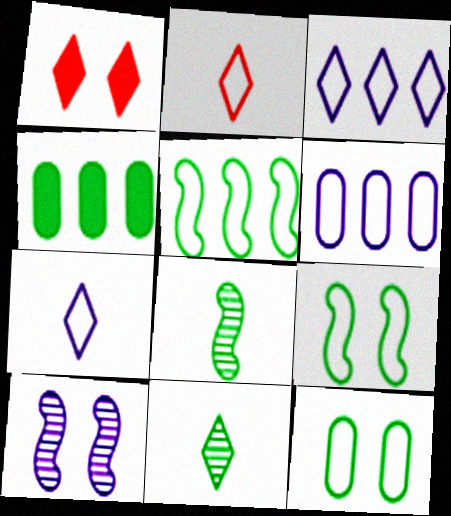[[1, 3, 11], 
[1, 6, 8], 
[1, 10, 12], 
[2, 4, 10], 
[2, 6, 9], 
[4, 9, 11]]